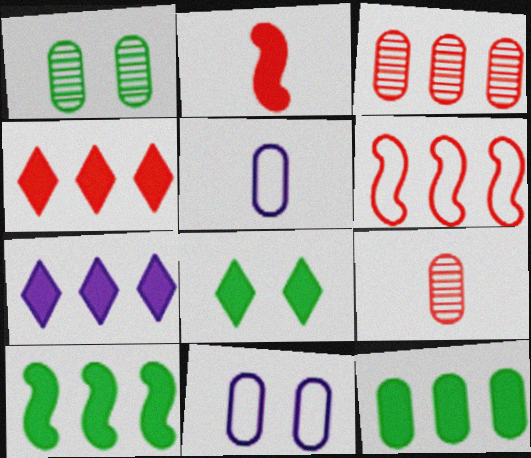[[3, 4, 6], 
[9, 11, 12]]